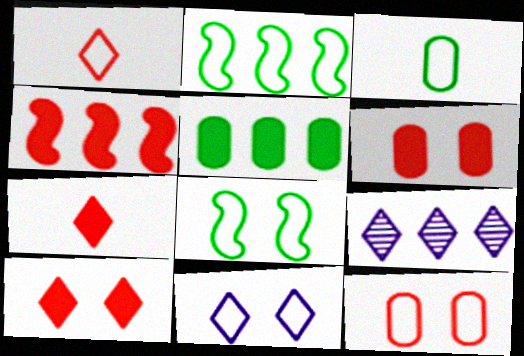[[4, 6, 7], 
[8, 11, 12]]